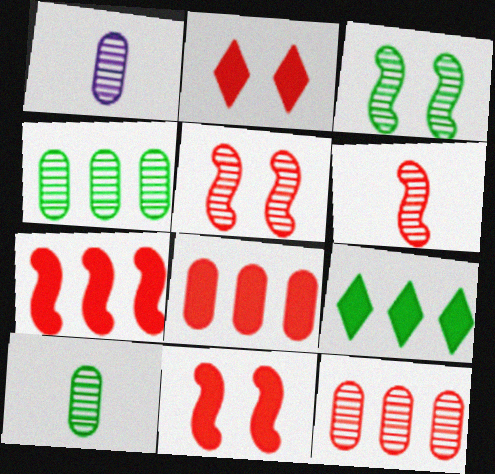[]